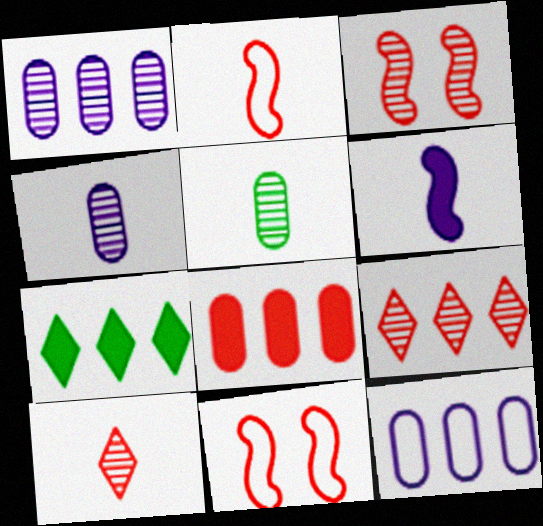[[4, 7, 11], 
[8, 10, 11]]